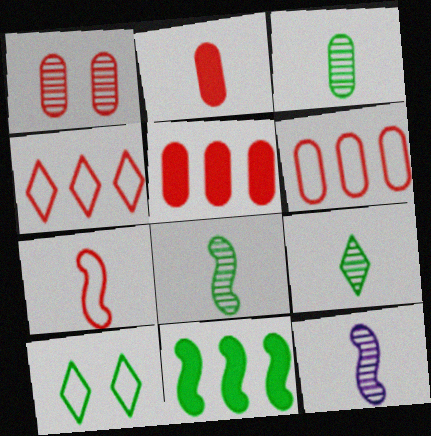[[1, 2, 6], 
[3, 8, 9], 
[3, 10, 11], 
[5, 10, 12]]